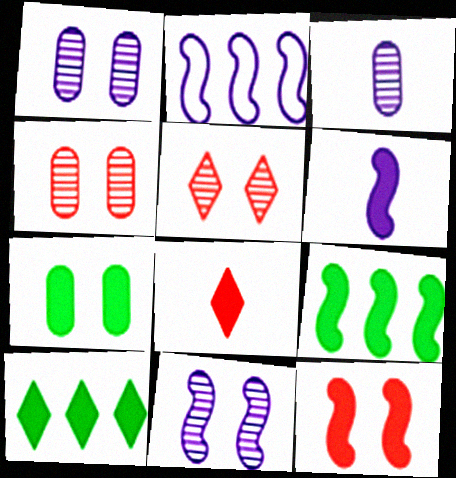[[2, 6, 11], 
[6, 9, 12]]